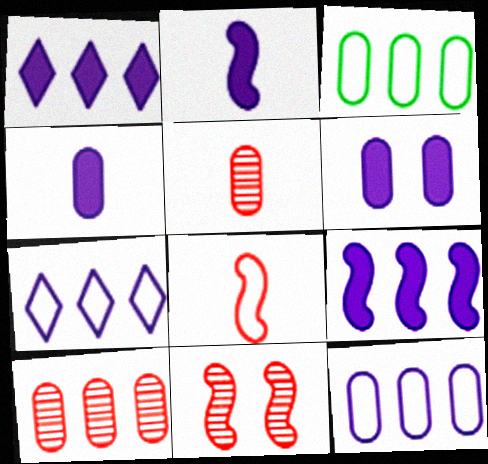[[1, 2, 6], 
[3, 5, 6]]